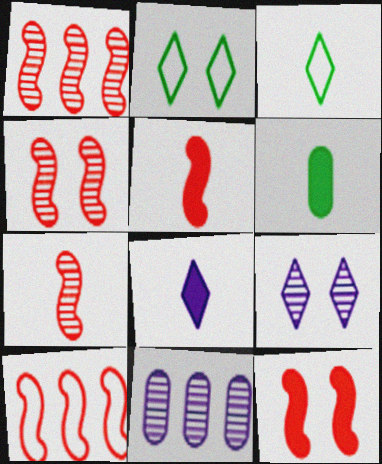[[1, 4, 7], 
[2, 5, 11], 
[3, 11, 12], 
[4, 5, 10], 
[5, 6, 8], 
[6, 9, 10], 
[7, 10, 12]]